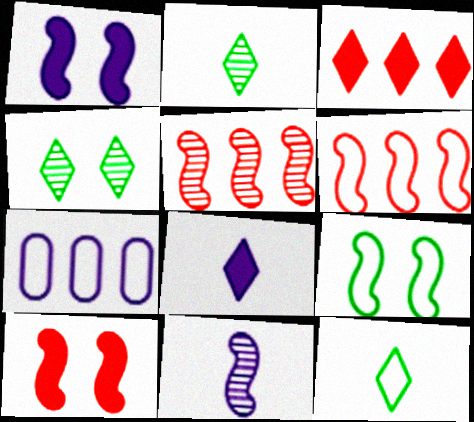[[2, 7, 10]]